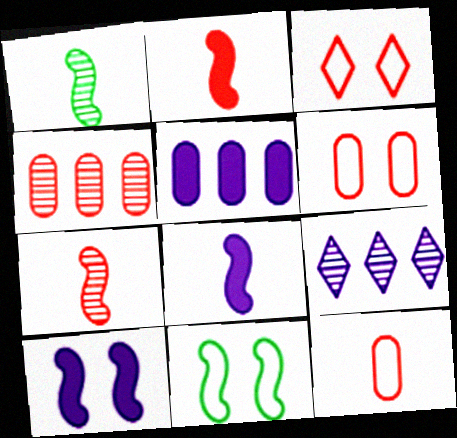[[1, 3, 5], 
[2, 3, 4]]